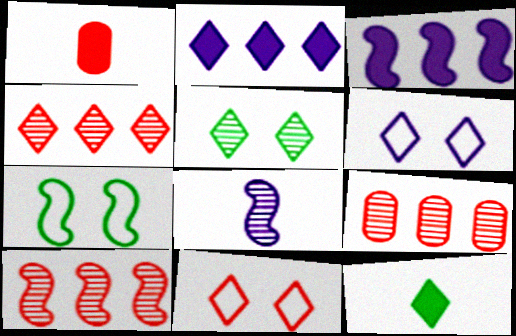[[1, 10, 11], 
[4, 6, 12], 
[4, 9, 10], 
[5, 8, 9]]